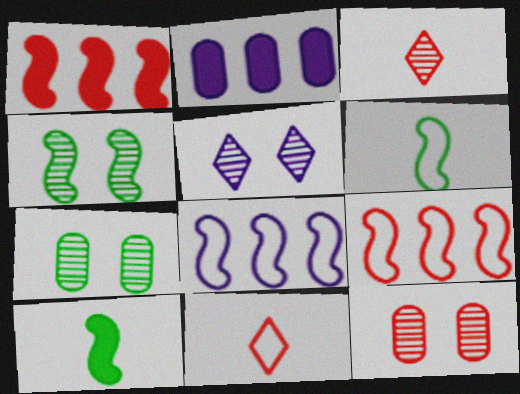[[1, 11, 12], 
[2, 4, 11], 
[4, 5, 12]]